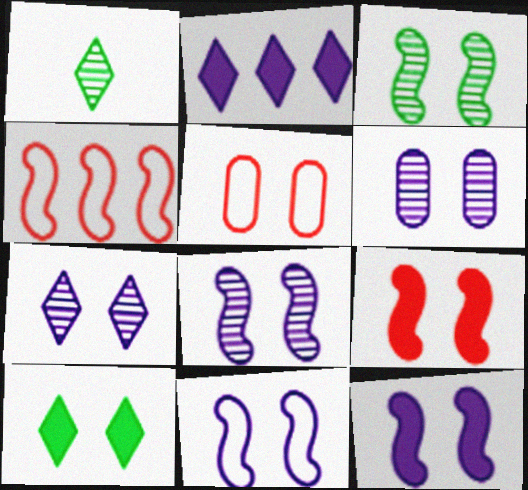[[3, 9, 11], 
[5, 8, 10], 
[6, 7, 8], 
[8, 11, 12]]